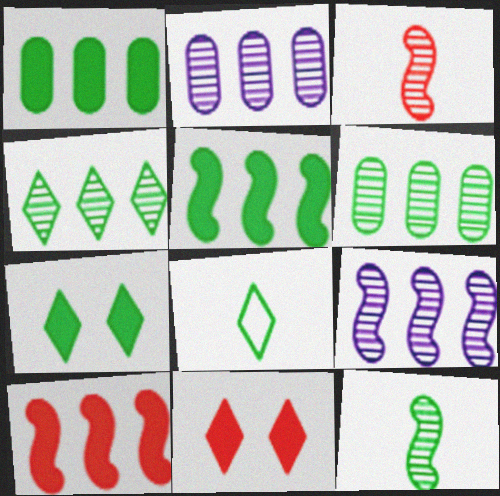[[4, 7, 8]]